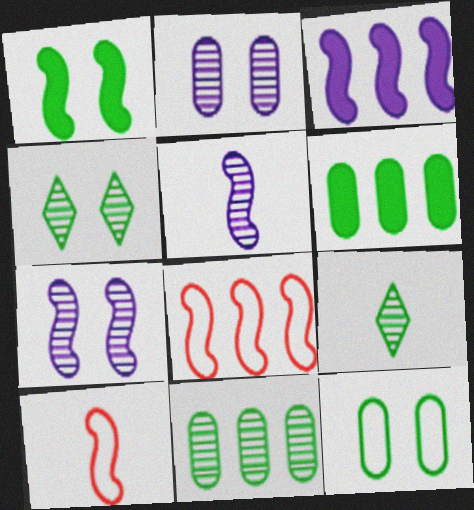[[1, 4, 12], 
[1, 5, 8]]